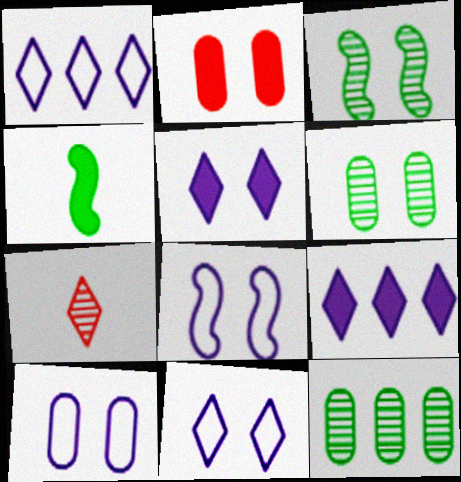[[2, 3, 11], 
[2, 4, 9], 
[2, 6, 10], 
[8, 10, 11]]